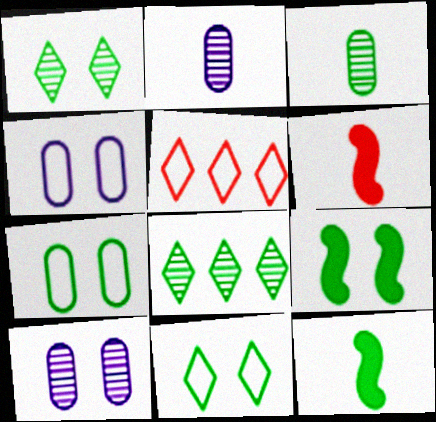[[1, 7, 9], 
[2, 5, 9], 
[4, 6, 8], 
[5, 10, 12], 
[7, 8, 12]]